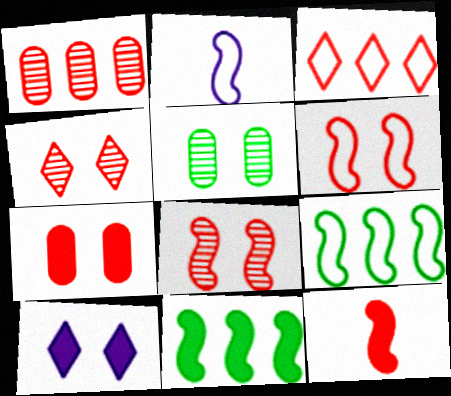[[2, 6, 9], 
[2, 8, 11], 
[4, 6, 7], 
[5, 6, 10]]